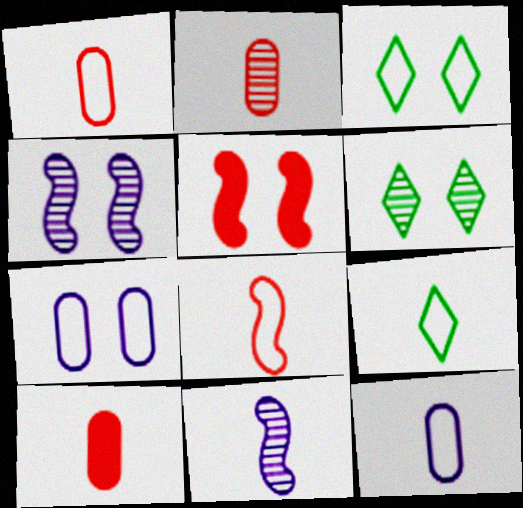[[1, 2, 10], 
[5, 6, 7], 
[8, 9, 12], 
[9, 10, 11]]